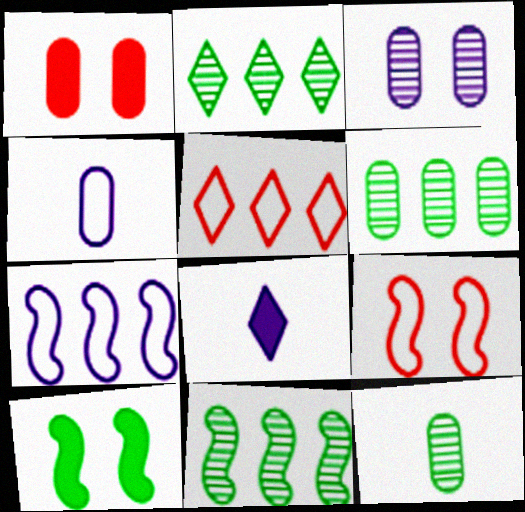[[1, 4, 6], 
[2, 6, 11], 
[3, 7, 8], 
[6, 8, 9]]